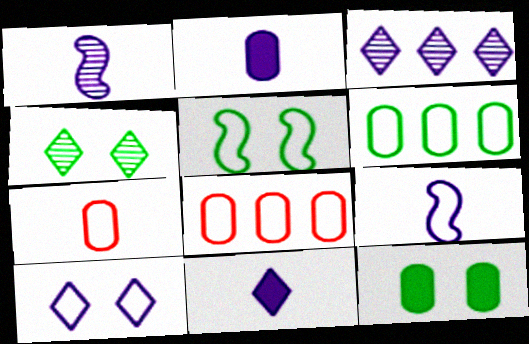[[3, 10, 11], 
[4, 5, 12]]